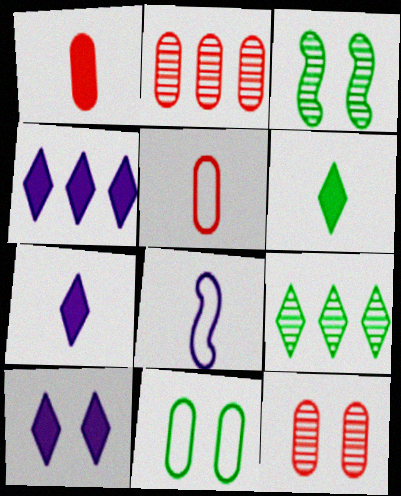[[3, 4, 5], 
[4, 7, 10]]